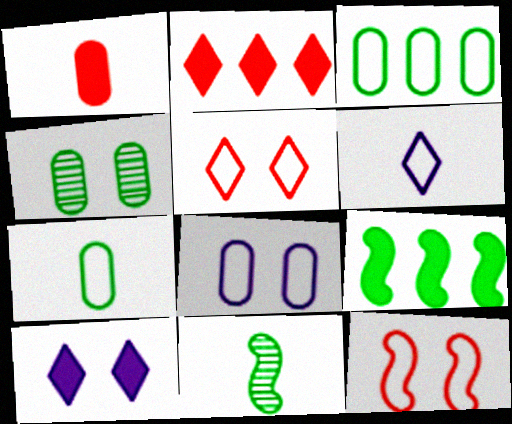[[1, 6, 11], 
[1, 9, 10], 
[2, 8, 11], 
[3, 6, 12], 
[4, 10, 12]]